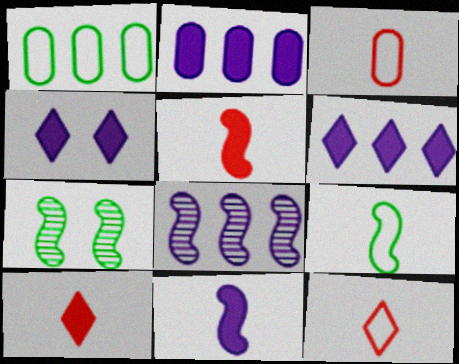[[2, 4, 11], 
[2, 7, 12], 
[3, 6, 7]]